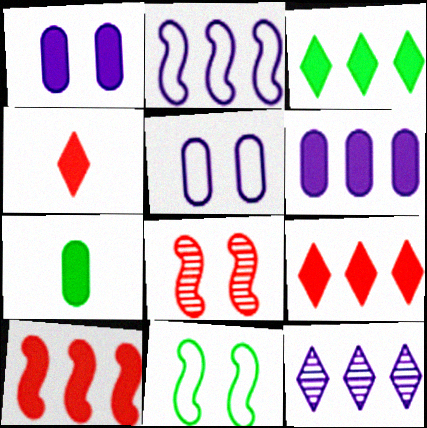[[2, 6, 12], 
[3, 6, 10]]